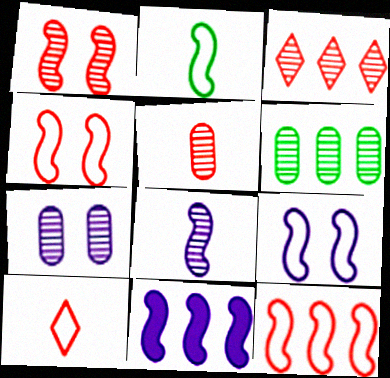[[1, 2, 11], 
[1, 3, 5], 
[2, 9, 12], 
[5, 6, 7], 
[8, 9, 11]]